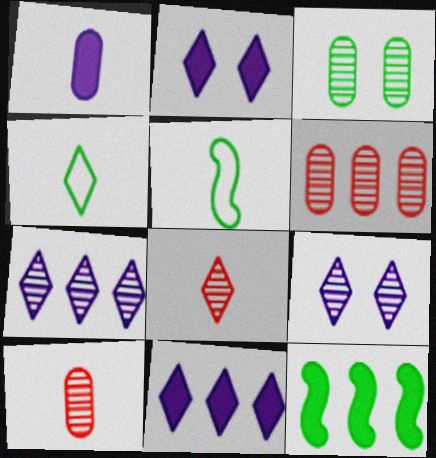[[1, 5, 8], 
[2, 5, 6], 
[3, 4, 12]]